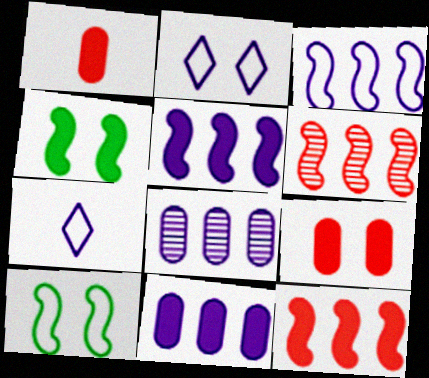[]